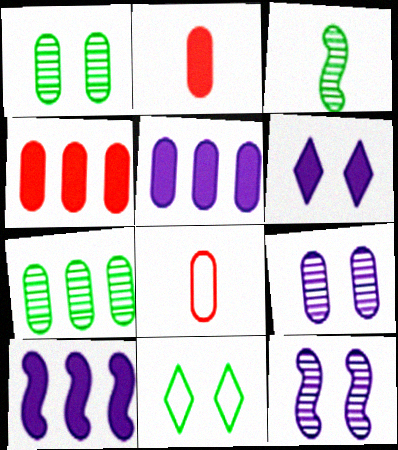[[1, 5, 8]]